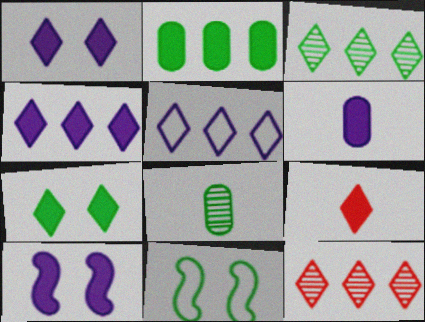[[2, 9, 10], 
[4, 6, 10], 
[4, 7, 9], 
[6, 11, 12]]